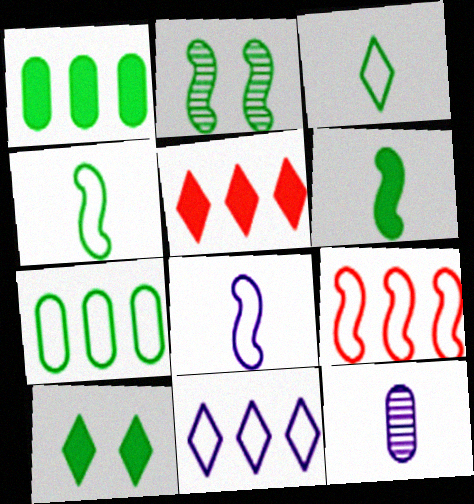[[1, 2, 3], 
[1, 6, 10], 
[7, 9, 11], 
[9, 10, 12]]